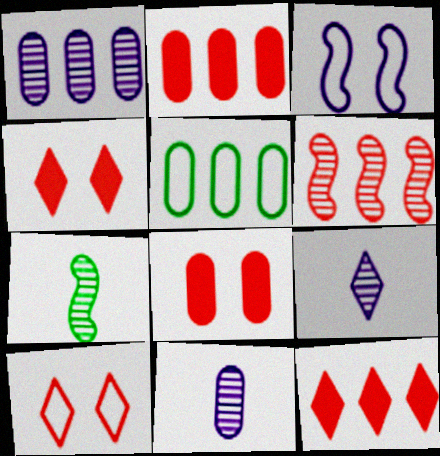[[1, 2, 5], 
[5, 8, 11]]